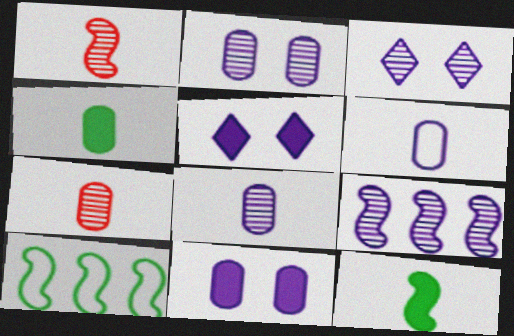[[3, 8, 9], 
[4, 6, 7], 
[5, 6, 9], 
[5, 7, 10]]